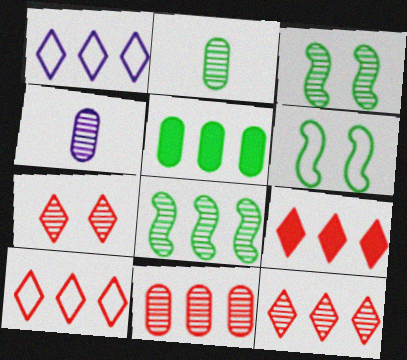[[3, 4, 12], 
[4, 6, 9], 
[4, 7, 8], 
[9, 10, 12]]